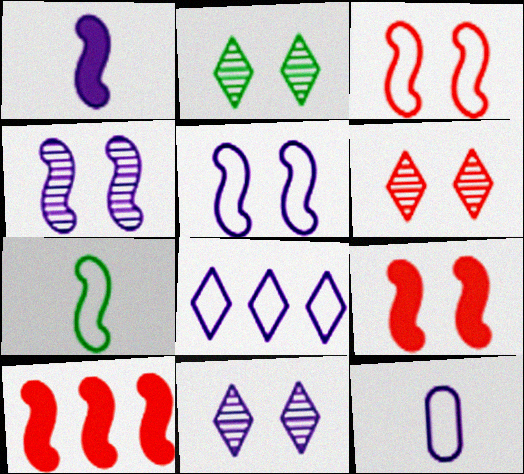[[2, 6, 11], 
[2, 10, 12], 
[4, 7, 10], 
[5, 8, 12]]